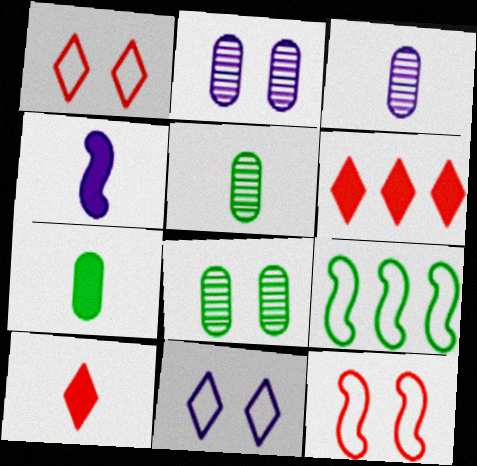[[2, 9, 10], 
[4, 7, 10]]